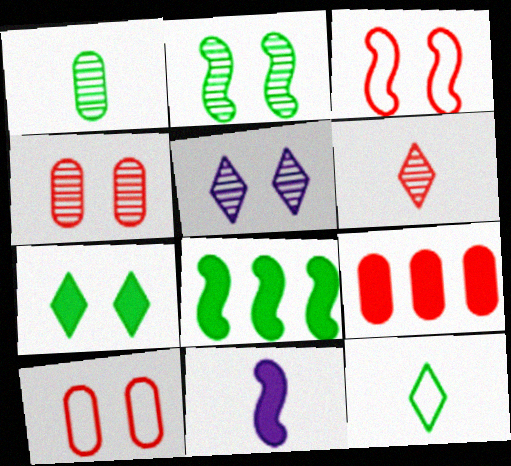[[2, 4, 5], 
[3, 6, 9], 
[7, 9, 11]]